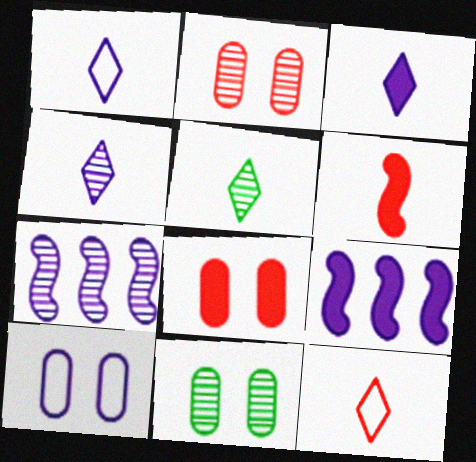[[1, 3, 4], 
[2, 5, 7], 
[3, 5, 12], 
[3, 7, 10], 
[4, 9, 10], 
[8, 10, 11], 
[9, 11, 12]]